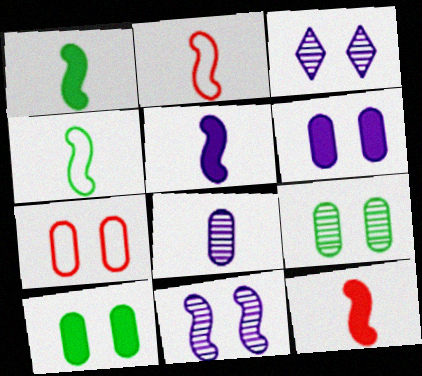[[1, 5, 12], 
[6, 7, 9]]